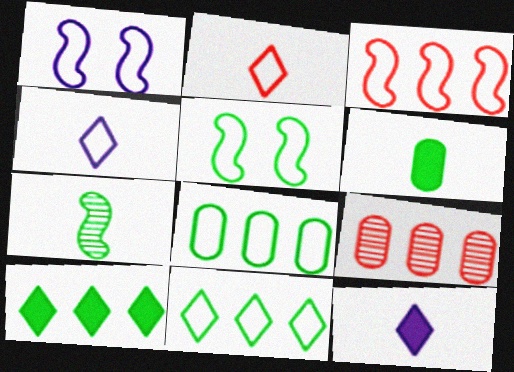[[1, 2, 8], 
[5, 9, 12]]